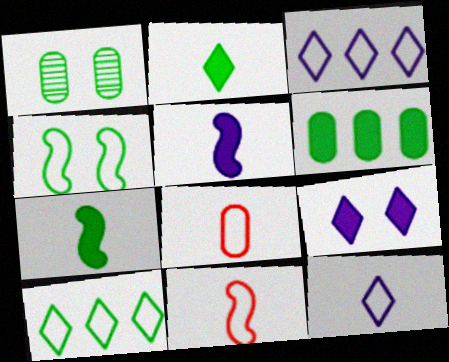[[1, 7, 10], 
[3, 4, 8]]